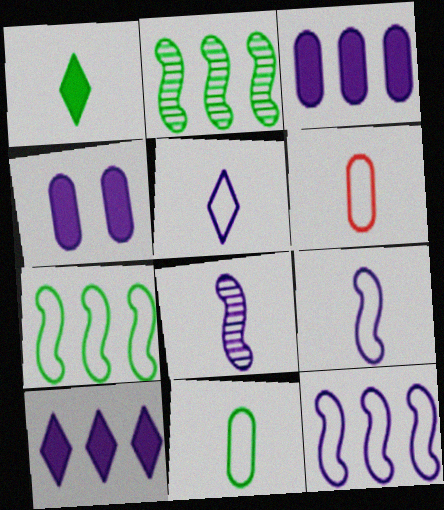[[1, 6, 8]]